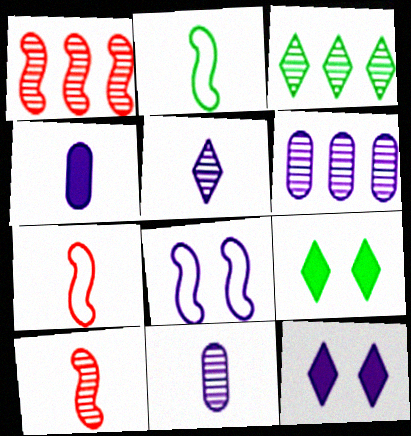[[1, 3, 6], 
[6, 7, 9]]